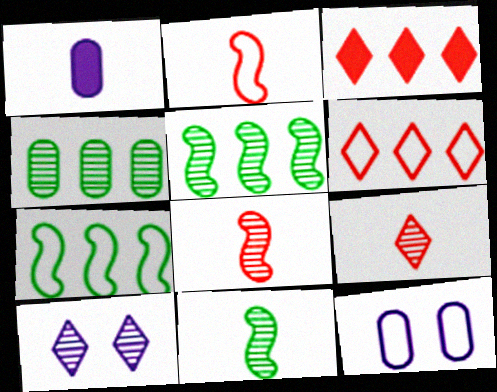[[3, 11, 12], 
[4, 8, 10]]